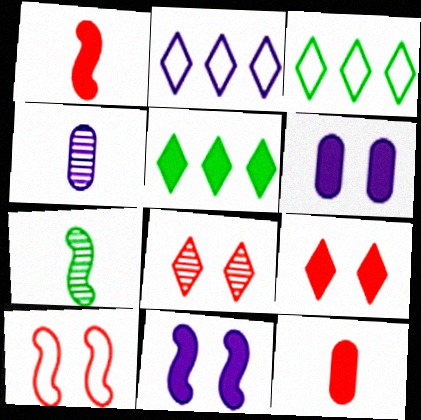[[1, 5, 6], 
[2, 4, 11], 
[4, 5, 10], 
[5, 11, 12]]